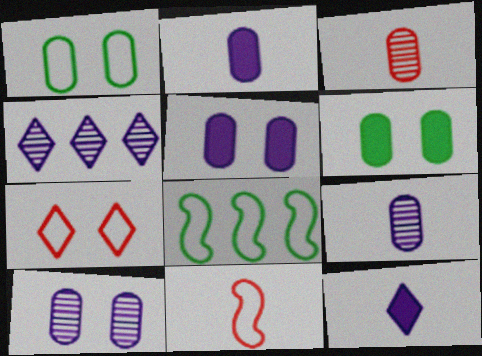[[4, 6, 11]]